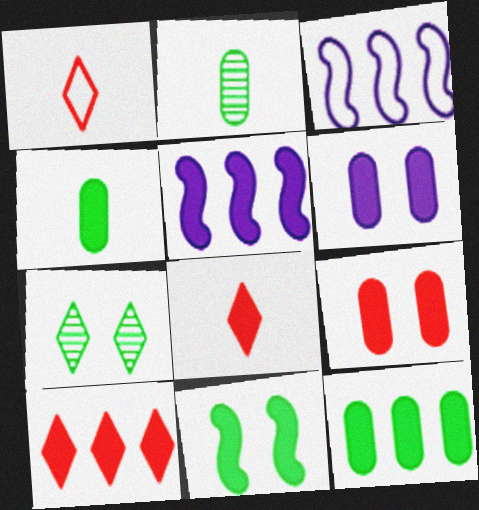[[5, 10, 12]]